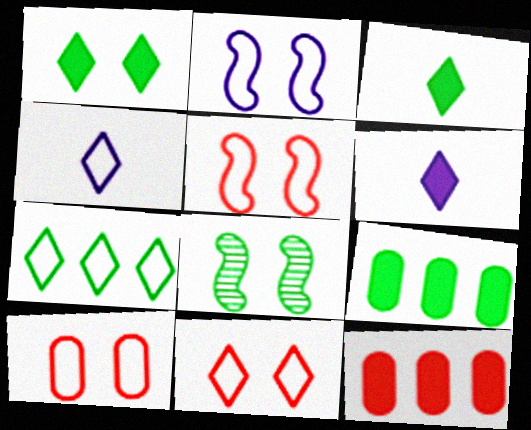[[4, 7, 11], 
[4, 8, 12], 
[5, 10, 11]]